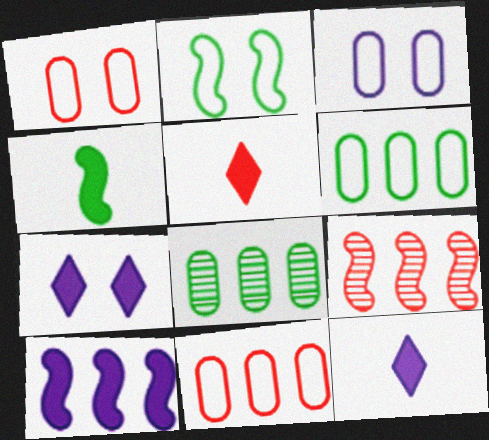[[1, 5, 9]]